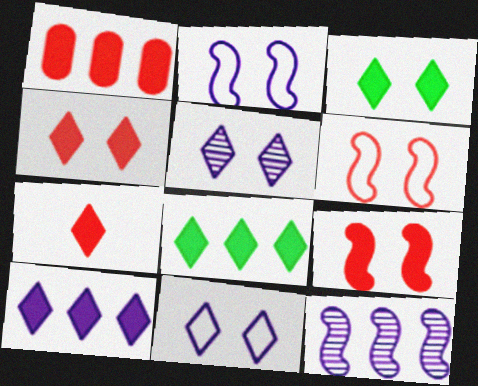[[1, 7, 9], 
[3, 7, 10]]